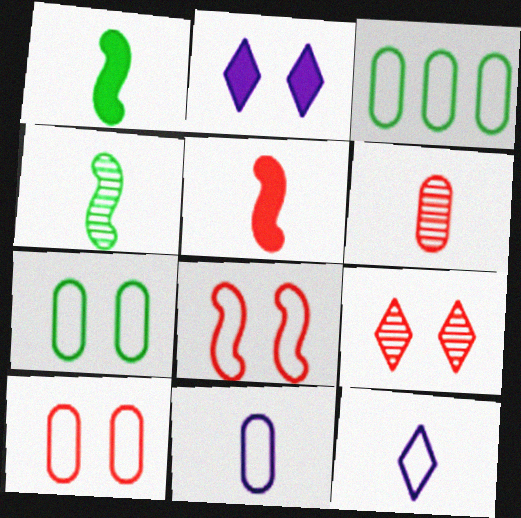[[1, 6, 12], 
[3, 8, 12], 
[3, 10, 11]]